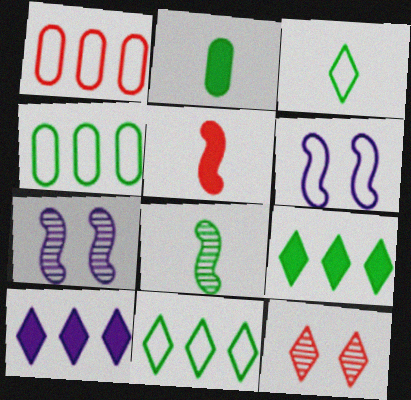[[1, 3, 6], 
[1, 5, 12], 
[2, 3, 8], 
[3, 10, 12]]